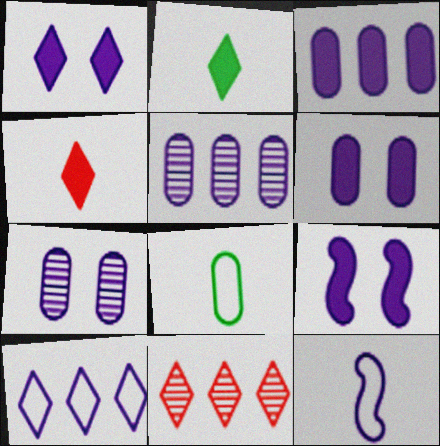[[1, 5, 12], 
[1, 6, 9], 
[8, 9, 11]]